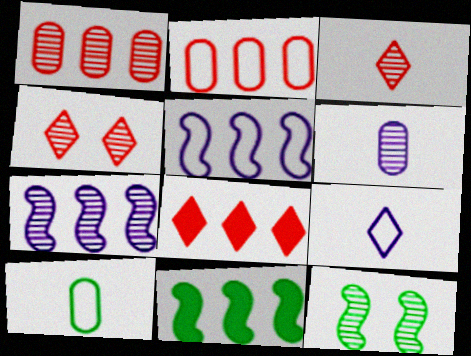[]